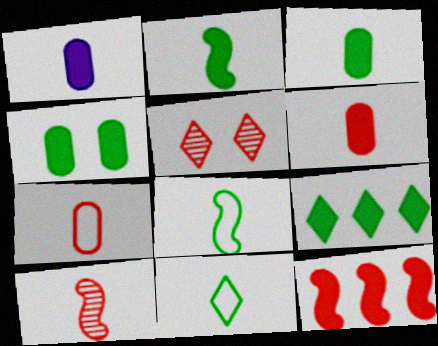[[1, 3, 6], 
[1, 10, 11], 
[2, 4, 9], 
[5, 7, 12]]